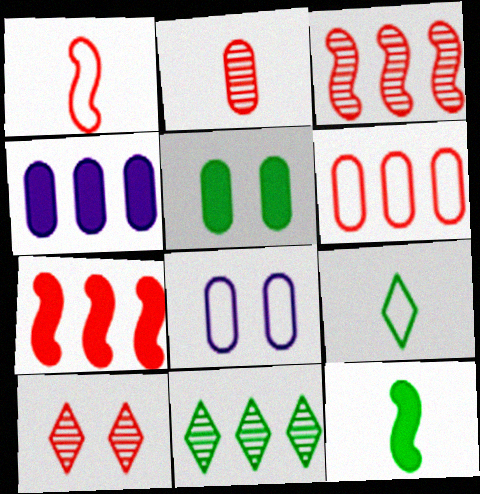[[2, 3, 10]]